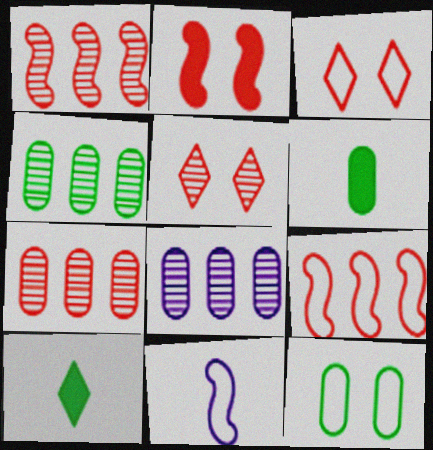[[4, 6, 12], 
[4, 7, 8]]